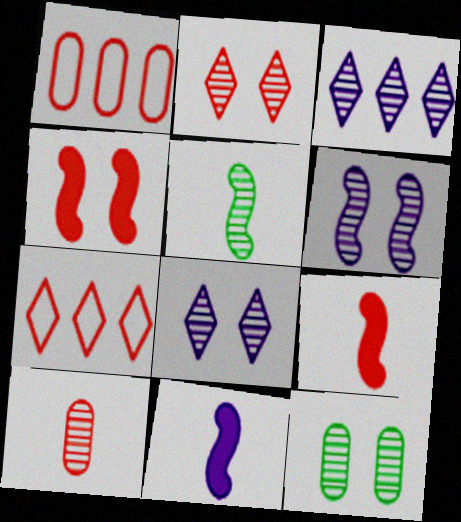[[1, 2, 9], 
[2, 6, 12], 
[4, 7, 10], 
[7, 11, 12]]